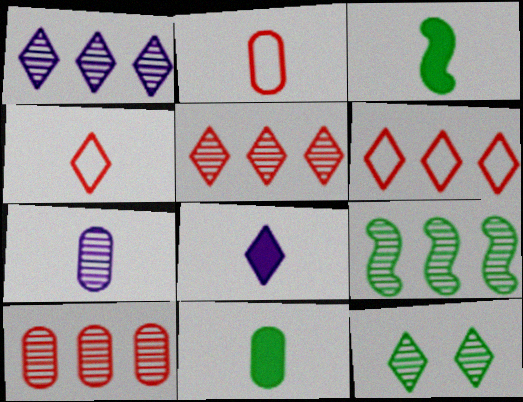[[1, 9, 10], 
[2, 7, 11], 
[3, 4, 7], 
[6, 8, 12]]